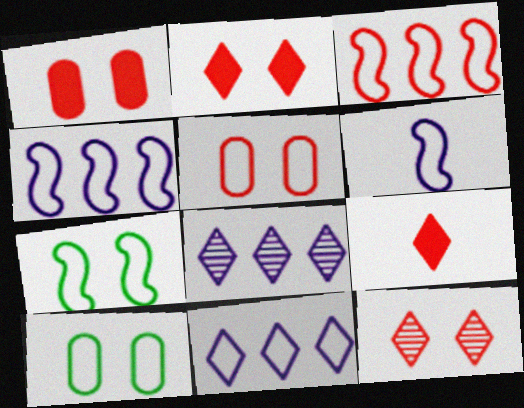[[3, 6, 7]]